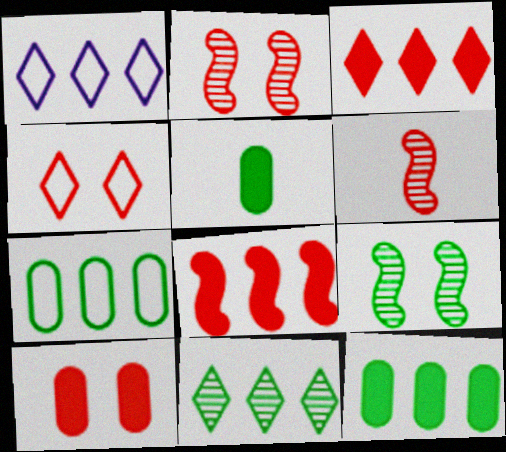[[1, 2, 5], 
[1, 3, 11], 
[2, 4, 10]]